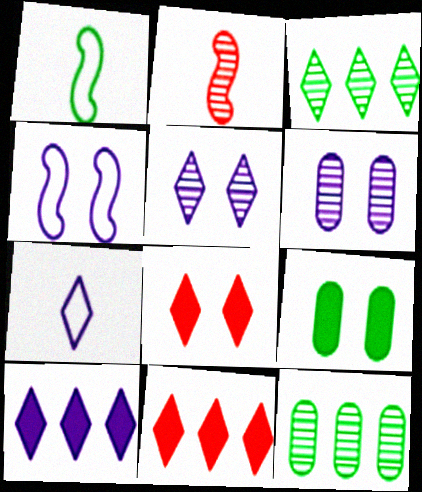[[1, 3, 9], 
[1, 6, 11], 
[2, 3, 6], 
[2, 5, 12], 
[3, 7, 8], 
[5, 7, 10]]